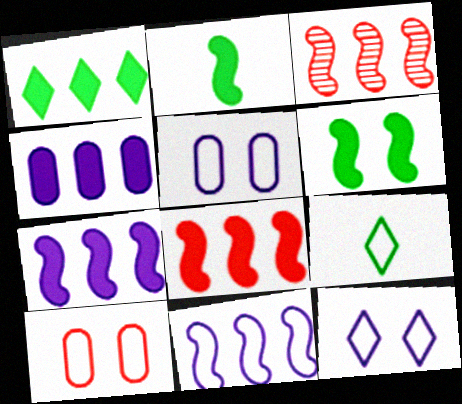[[1, 4, 8], 
[9, 10, 11]]